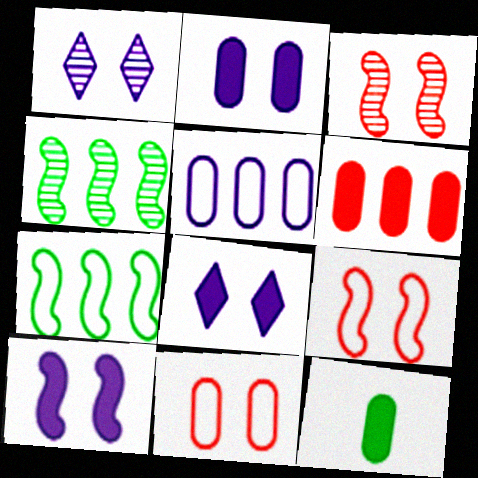[[2, 6, 12], 
[2, 8, 10]]